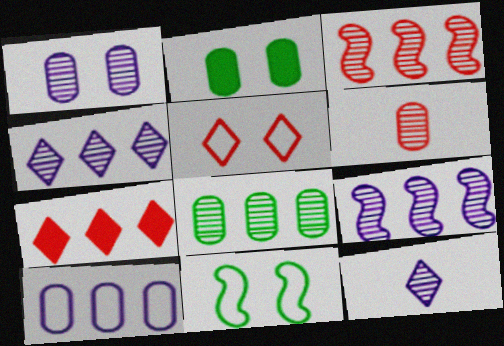[[1, 6, 8], 
[1, 9, 12], 
[2, 6, 10], 
[3, 4, 8]]